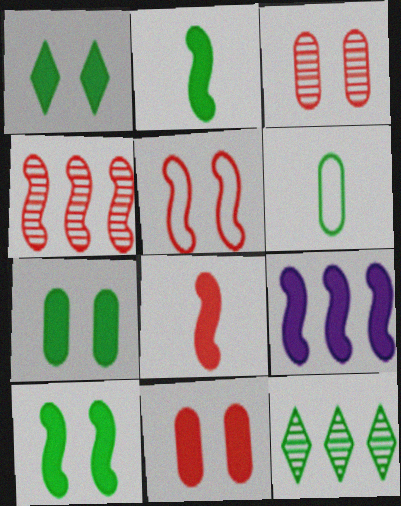[[1, 7, 10], 
[4, 5, 8], 
[6, 10, 12], 
[8, 9, 10]]